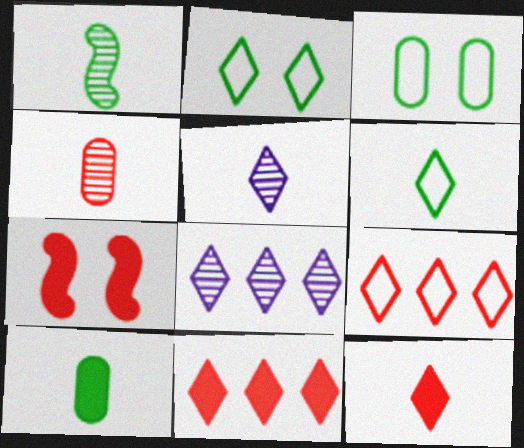[[1, 4, 5], 
[1, 6, 10], 
[2, 5, 11], 
[2, 8, 12], 
[4, 7, 9], 
[5, 6, 12]]